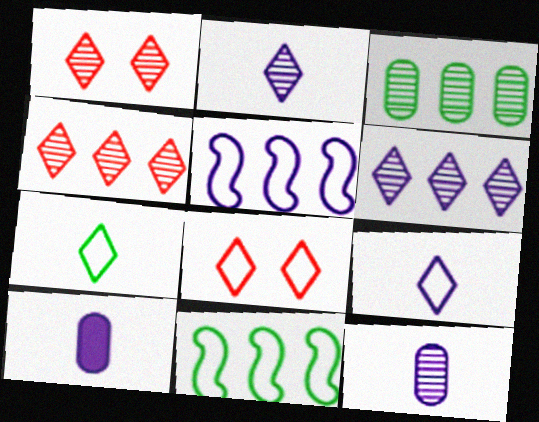[[1, 10, 11]]